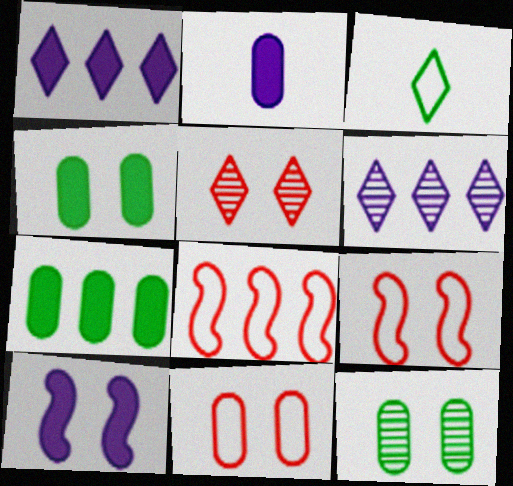[[1, 2, 10], 
[1, 3, 5], 
[6, 7, 8]]